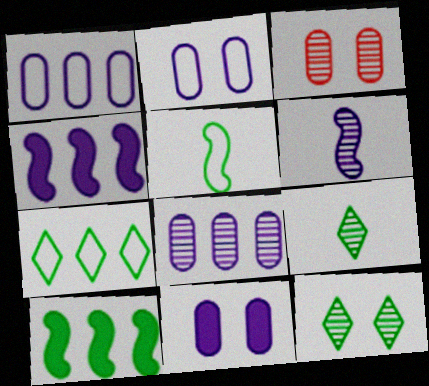[]